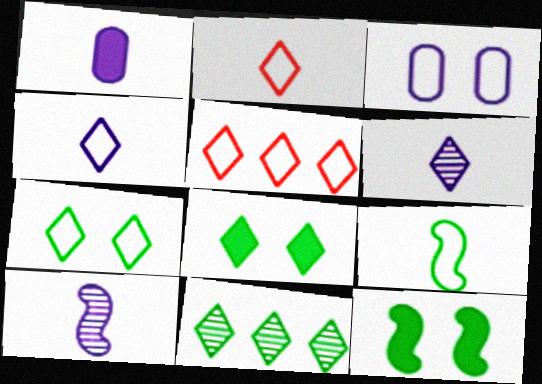[[1, 4, 10], 
[3, 5, 9], 
[4, 5, 7], 
[5, 6, 8]]